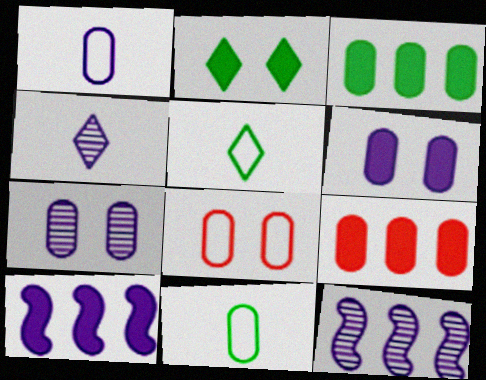[[4, 7, 12], 
[7, 9, 11]]